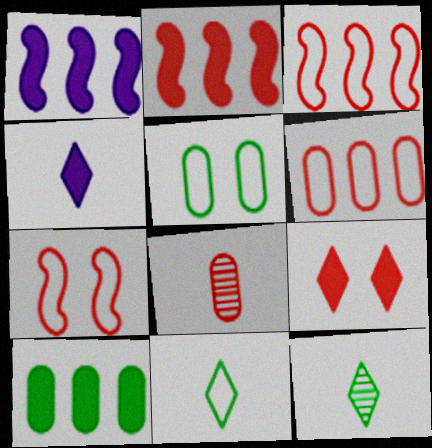[[3, 8, 9]]